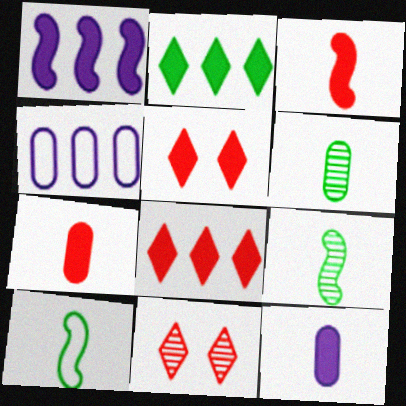[[4, 5, 9]]